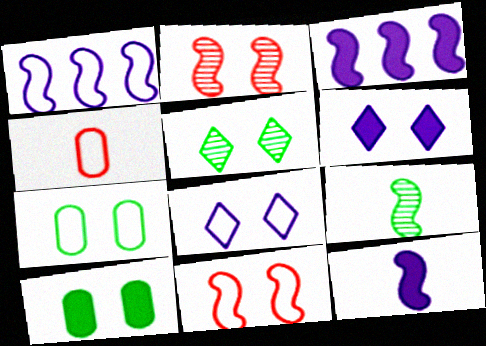[[2, 6, 7], 
[2, 8, 10], 
[3, 4, 5], 
[3, 9, 11], 
[7, 8, 11]]